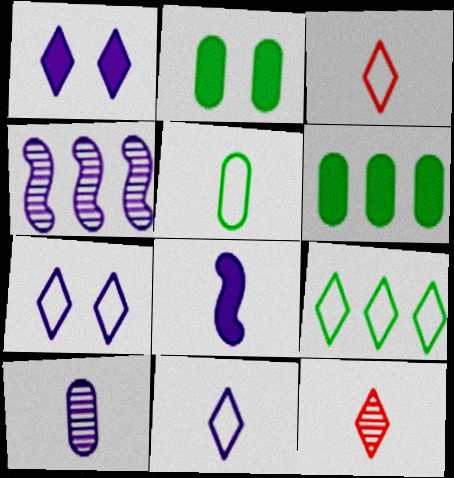[[1, 9, 12], 
[2, 3, 4], 
[3, 7, 9], 
[5, 8, 12], 
[8, 10, 11]]